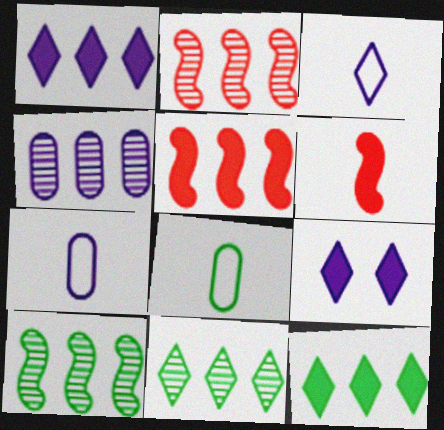[[2, 4, 11], 
[2, 8, 9]]